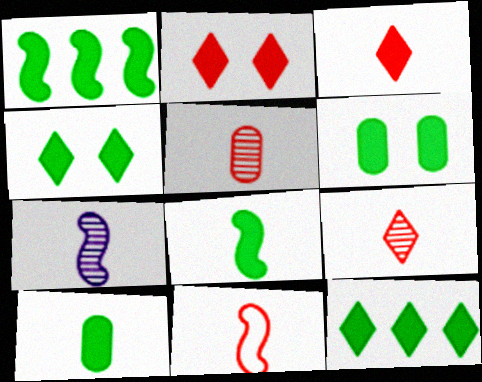[[1, 4, 10], 
[3, 5, 11], 
[6, 8, 12], 
[7, 8, 11]]